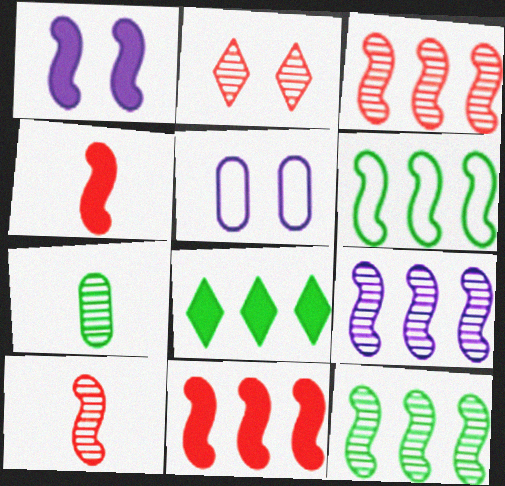[[1, 6, 10], 
[2, 7, 9], 
[3, 9, 12], 
[5, 8, 10], 
[6, 9, 11]]